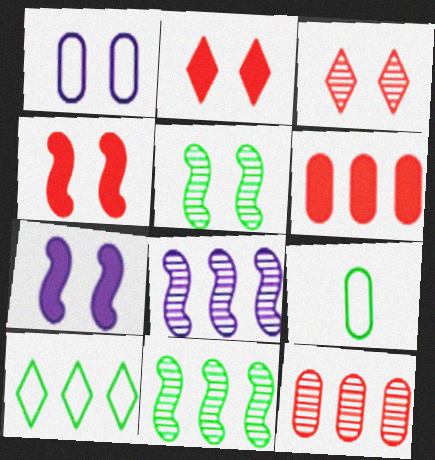[[1, 2, 5], 
[2, 8, 9], 
[6, 8, 10]]